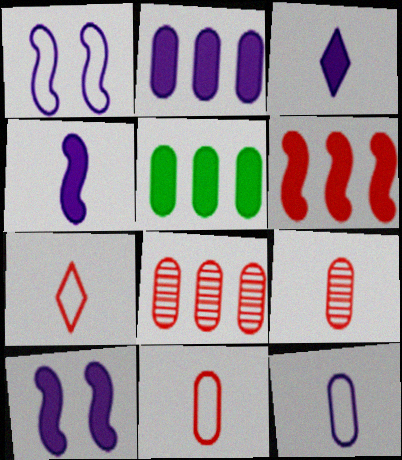[[2, 3, 10]]